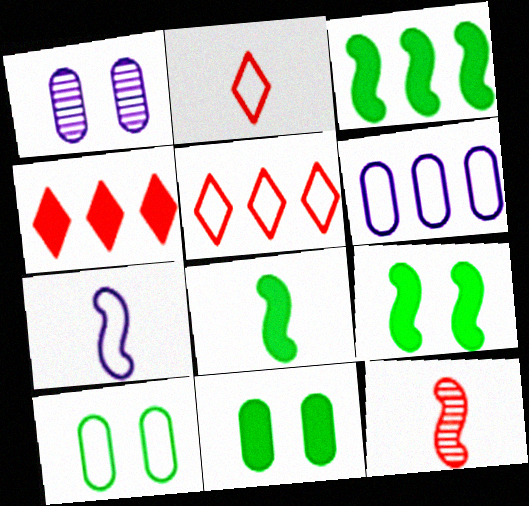[[1, 2, 3], 
[1, 5, 8], 
[3, 8, 9], 
[5, 7, 10], 
[7, 8, 12]]